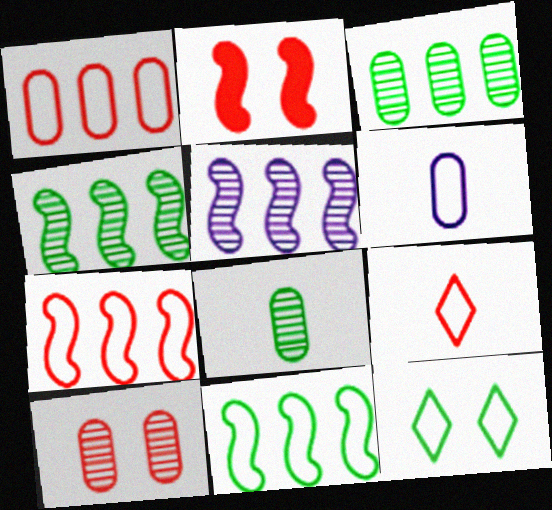[[6, 7, 12]]